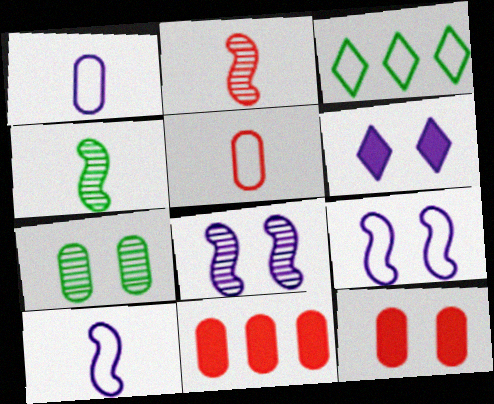[[1, 7, 11], 
[3, 5, 9]]